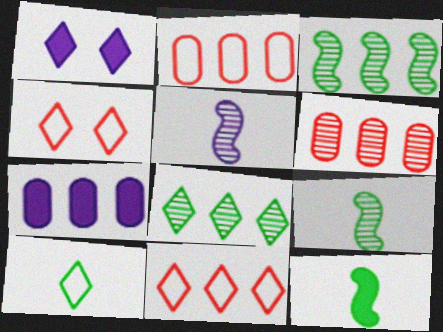[[1, 2, 9], 
[3, 7, 11], 
[4, 7, 9]]